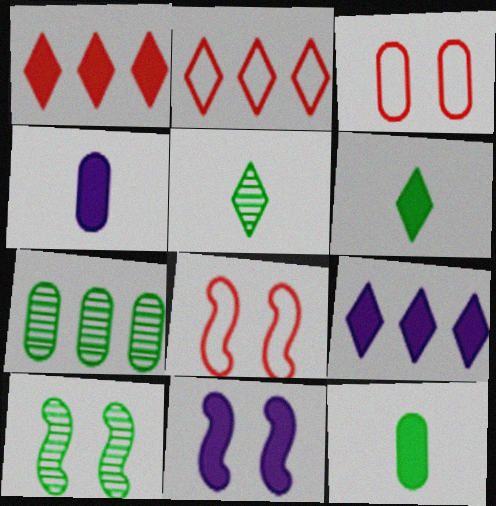[[1, 11, 12], 
[2, 4, 10], 
[3, 4, 7], 
[4, 9, 11], 
[5, 7, 10], 
[8, 10, 11]]